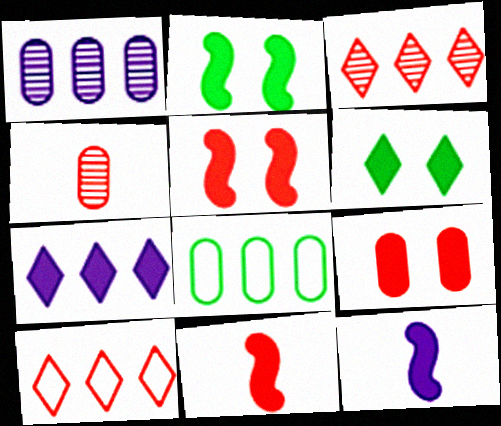[[4, 5, 10]]